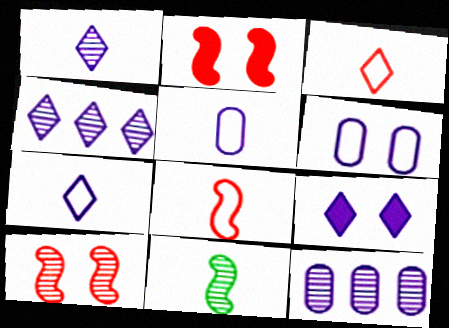[[4, 7, 9]]